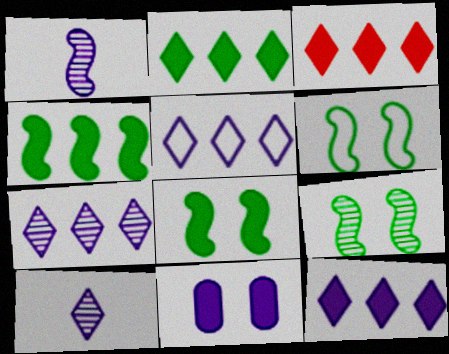[[1, 5, 11], 
[2, 3, 12], 
[5, 7, 12], 
[6, 8, 9]]